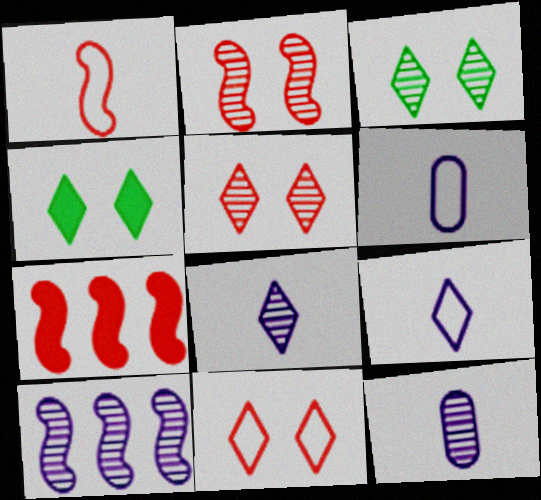[[1, 2, 7], 
[3, 6, 7]]